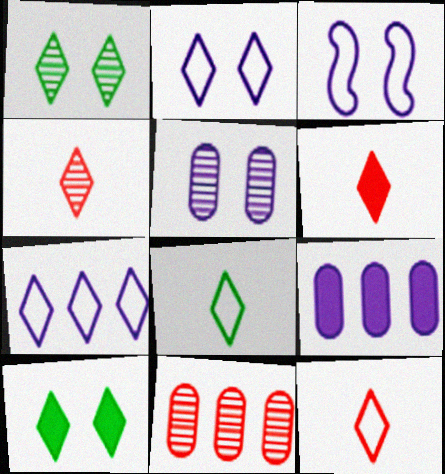[[1, 6, 7], 
[4, 6, 12], 
[4, 7, 10]]